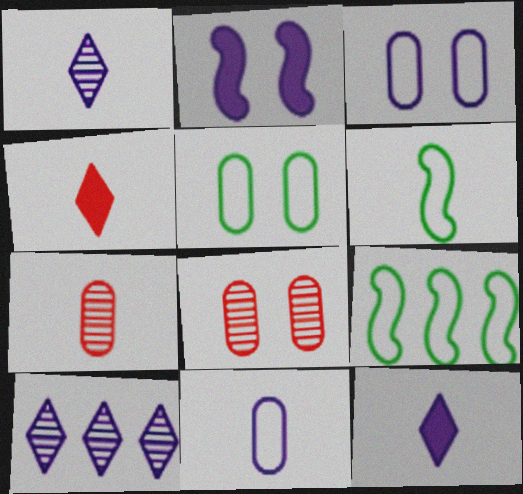[[2, 10, 11], 
[6, 7, 12], 
[8, 9, 12]]